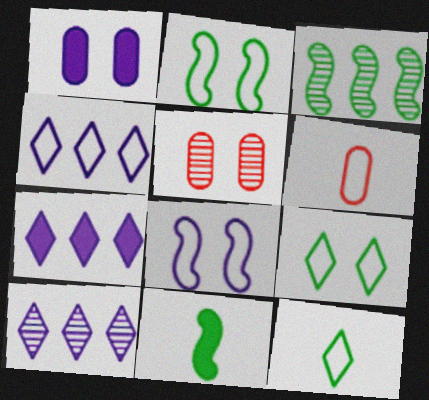[[2, 3, 11], 
[2, 4, 6], 
[4, 5, 11], 
[4, 7, 10]]